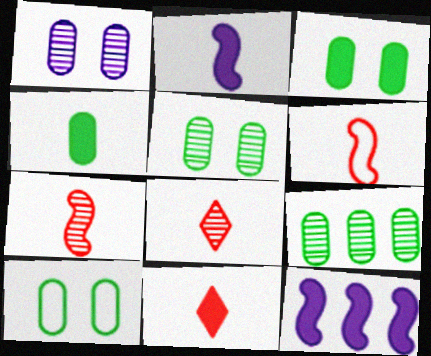[[2, 4, 11], 
[3, 5, 10], 
[3, 11, 12], 
[4, 9, 10], 
[8, 10, 12]]